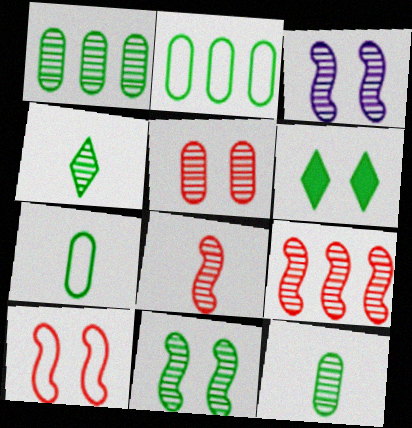[[1, 4, 11]]